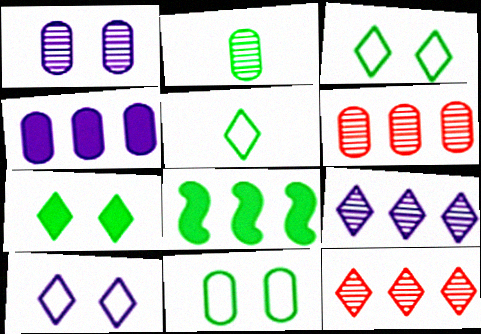[[1, 2, 6], 
[2, 3, 8]]